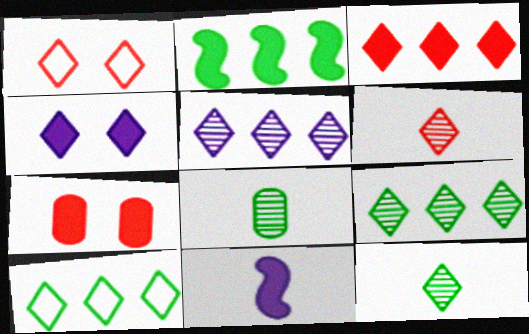[[1, 3, 6], 
[3, 5, 10], 
[4, 6, 10]]